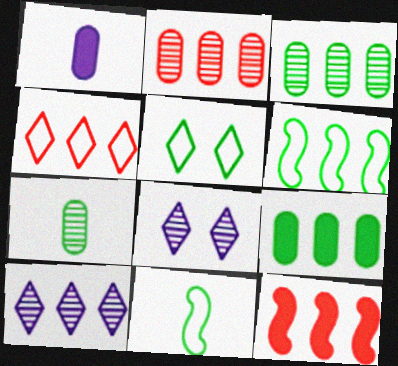[[2, 4, 12]]